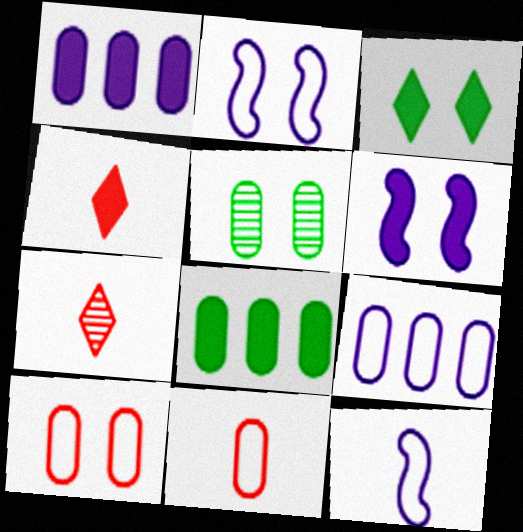[[1, 5, 11], 
[2, 7, 8], 
[4, 6, 8]]